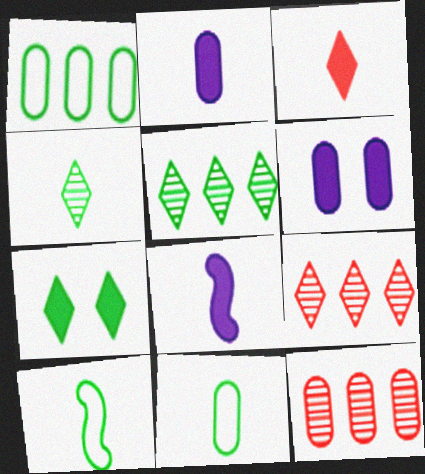[[6, 9, 10], 
[6, 11, 12]]